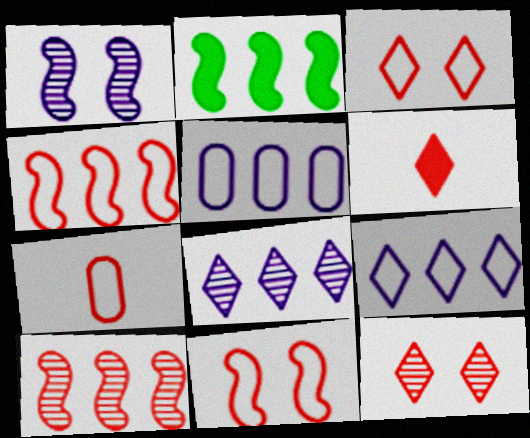[[3, 4, 7]]